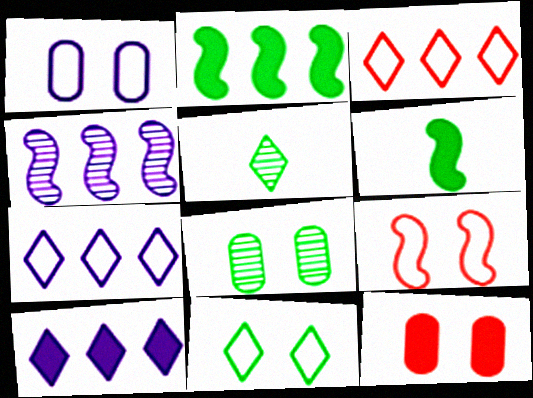[[1, 8, 12], 
[1, 9, 11], 
[4, 6, 9], 
[6, 10, 12]]